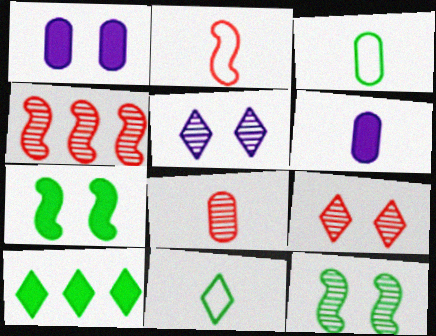[[1, 4, 11], 
[3, 6, 8], 
[3, 10, 12], 
[4, 8, 9]]